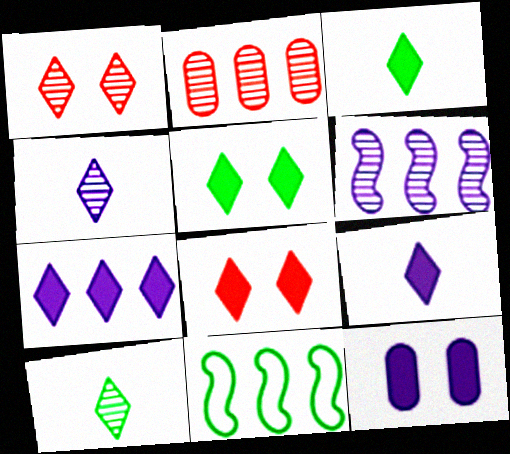[[2, 7, 11], 
[3, 7, 8]]